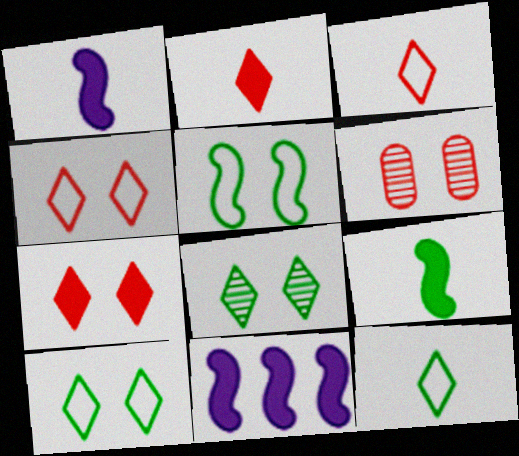[[6, 11, 12]]